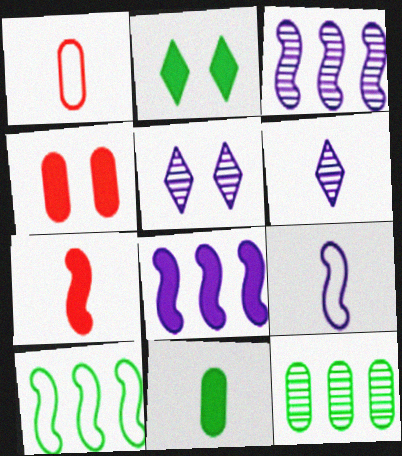[[1, 2, 3], 
[4, 6, 10]]